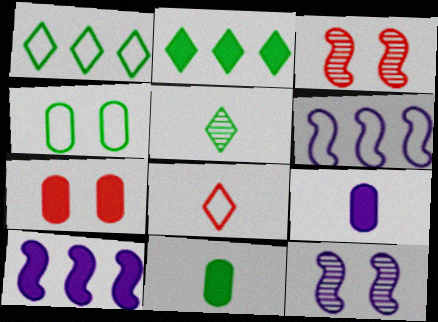[[1, 3, 9], 
[4, 6, 8], 
[5, 6, 7]]